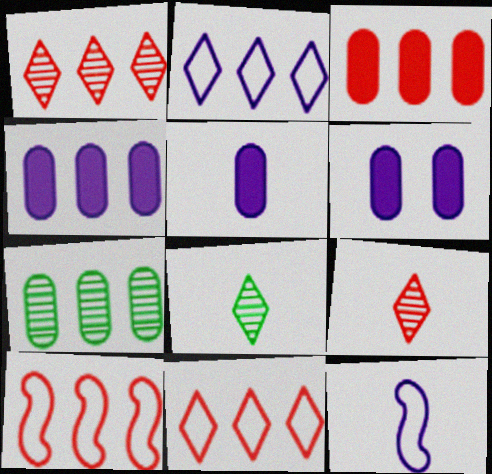[[1, 3, 10], 
[4, 5, 6], 
[6, 8, 10]]